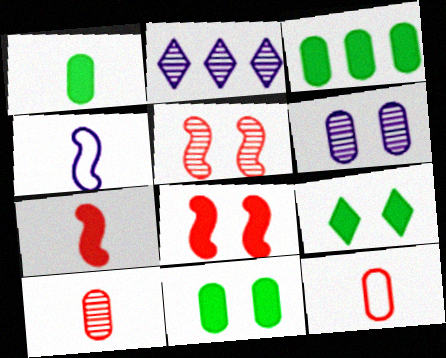[[1, 3, 11], 
[3, 6, 12]]